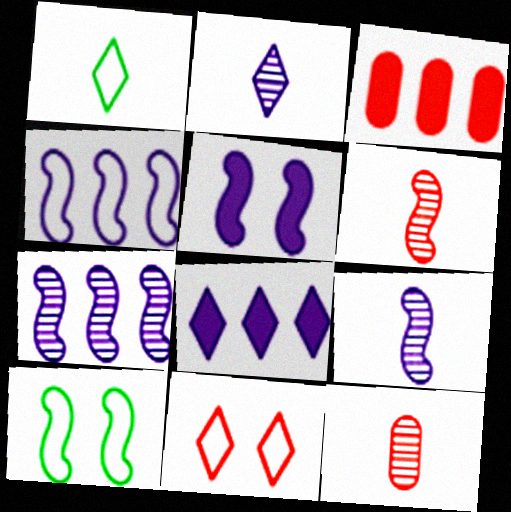[[2, 3, 10], 
[3, 6, 11], 
[4, 5, 9], 
[8, 10, 12]]